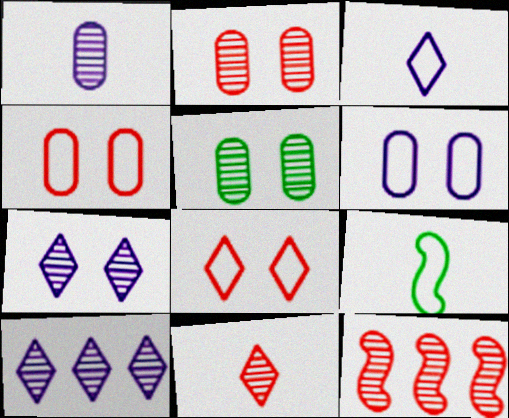[[2, 11, 12]]